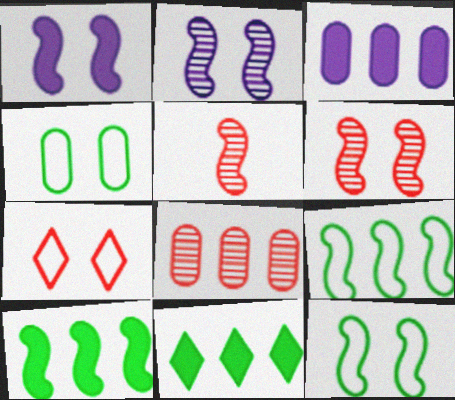[[1, 5, 9], 
[1, 6, 12]]